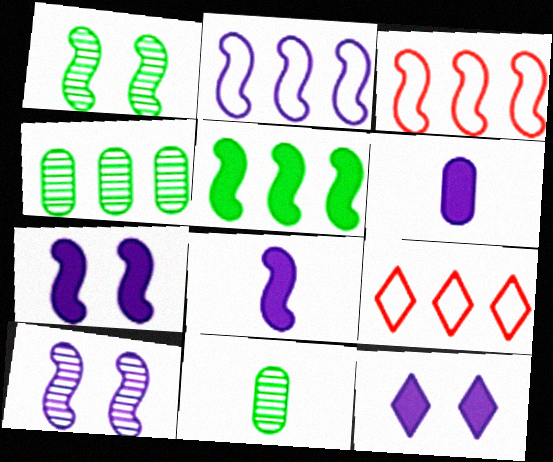[[1, 3, 8], 
[1, 6, 9], 
[2, 8, 10], 
[3, 11, 12], 
[7, 9, 11]]